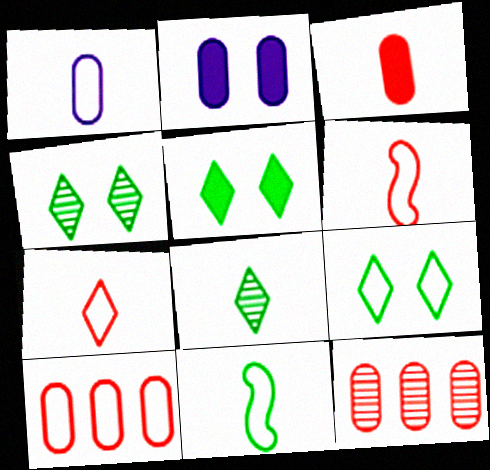[[1, 7, 11], 
[4, 5, 9]]